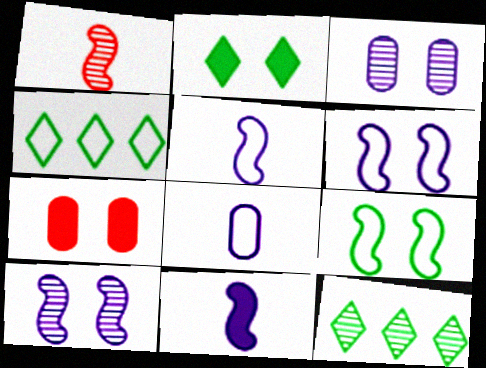[[1, 3, 12], 
[5, 7, 12]]